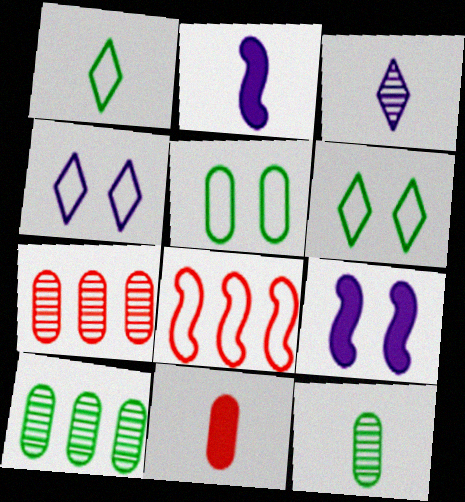[[1, 7, 9], 
[2, 6, 7]]